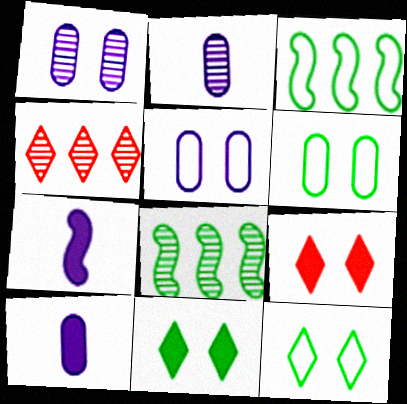[[2, 3, 9], 
[4, 6, 7]]